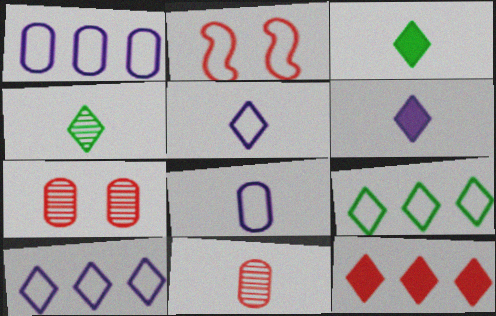[[2, 8, 9], 
[2, 11, 12]]